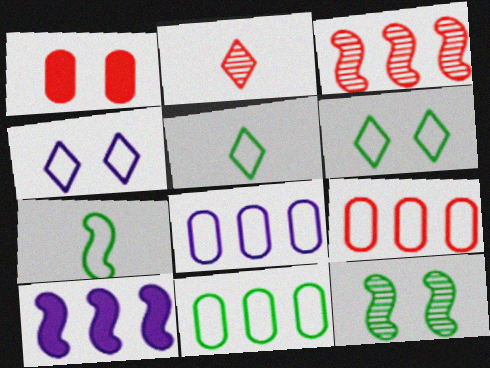[[1, 4, 12], 
[4, 7, 9], 
[6, 7, 11], 
[8, 9, 11]]